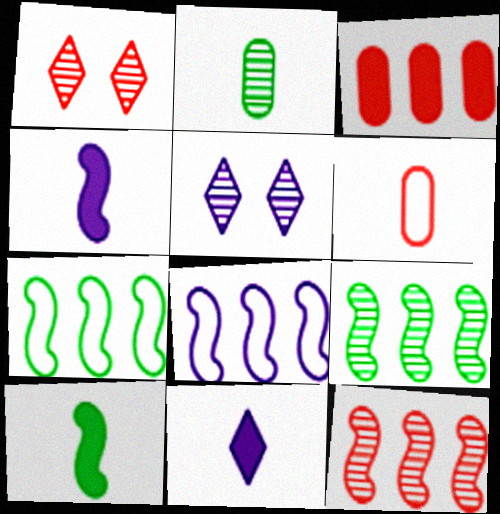[[2, 5, 12]]